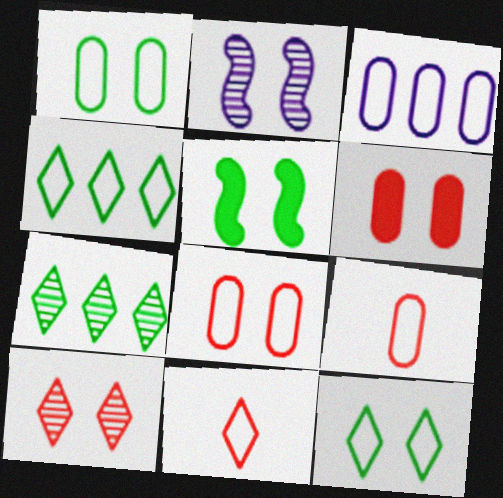[[1, 3, 9], 
[2, 6, 12]]